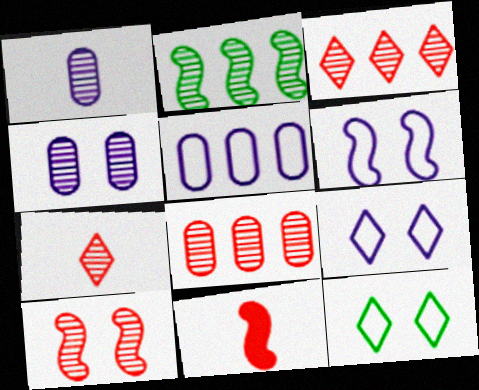[[2, 4, 7], 
[2, 6, 11], 
[7, 8, 10]]